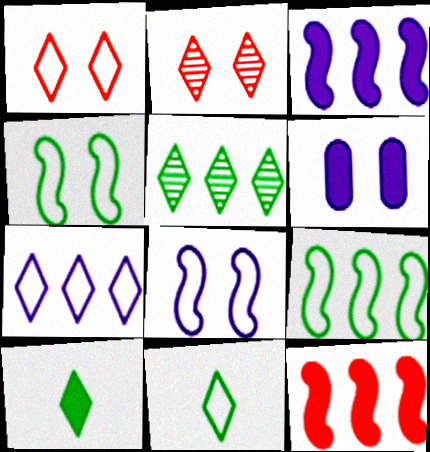[[1, 7, 11], 
[2, 4, 6], 
[2, 7, 10], 
[6, 10, 12]]